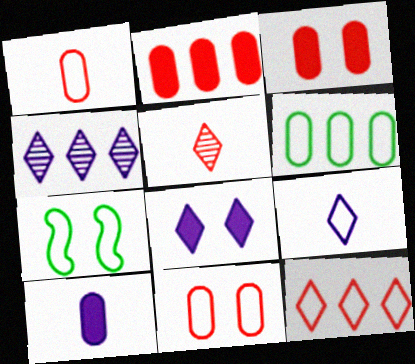[[4, 8, 9]]